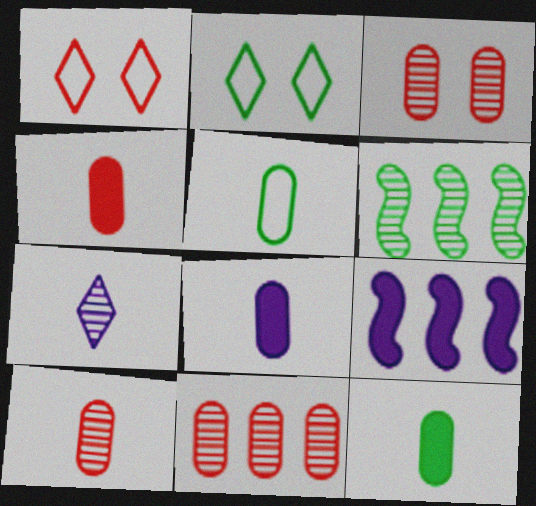[[1, 6, 8], 
[2, 6, 12], 
[2, 9, 10], 
[3, 6, 7], 
[3, 10, 11], 
[4, 8, 12], 
[5, 8, 10]]